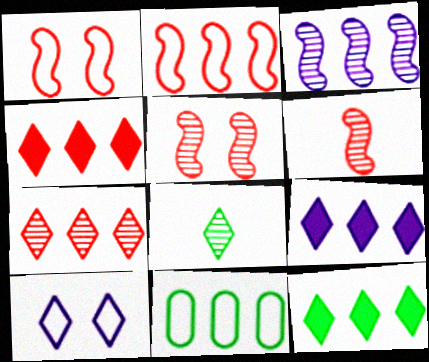[[3, 4, 11], 
[4, 8, 10], 
[4, 9, 12]]